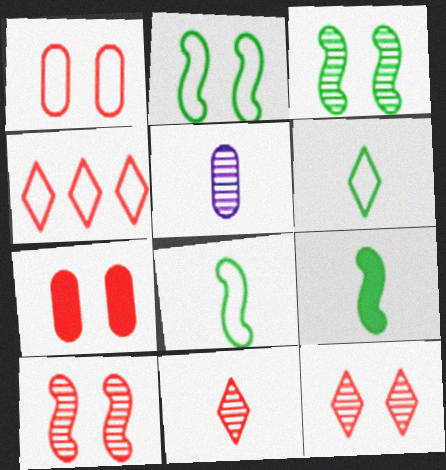[]